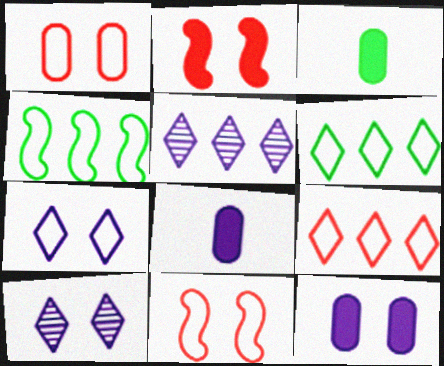[[3, 5, 11]]